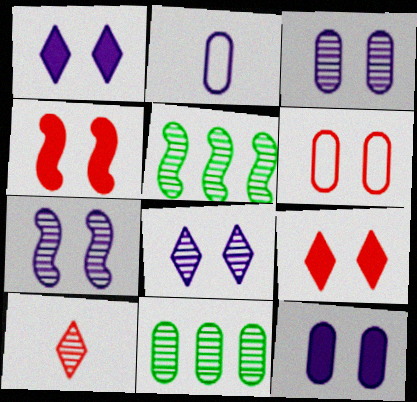[[2, 5, 9], 
[3, 5, 10], 
[3, 7, 8], 
[7, 10, 11]]